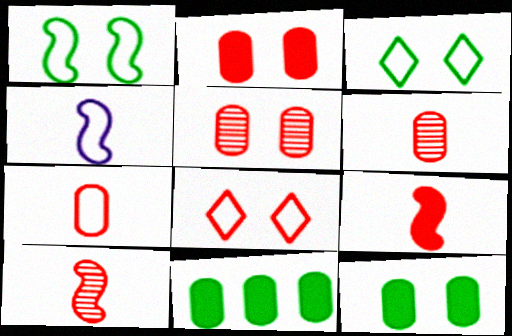[]